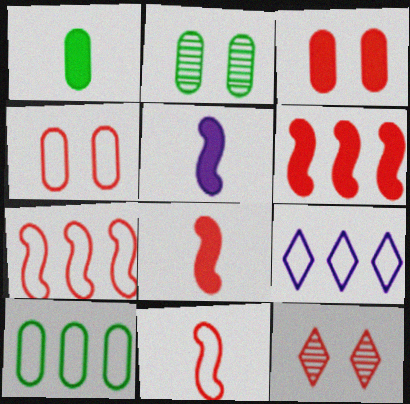[[1, 2, 10], 
[2, 8, 9], 
[5, 10, 12], 
[7, 9, 10]]